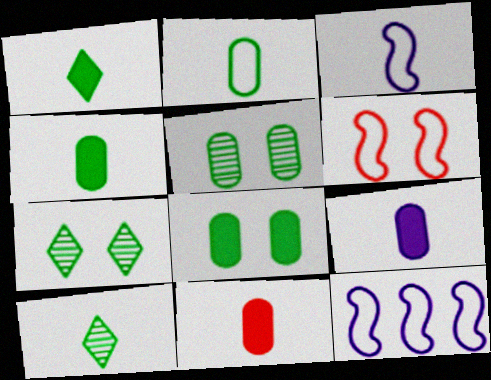[[3, 10, 11], 
[4, 9, 11], 
[7, 11, 12]]